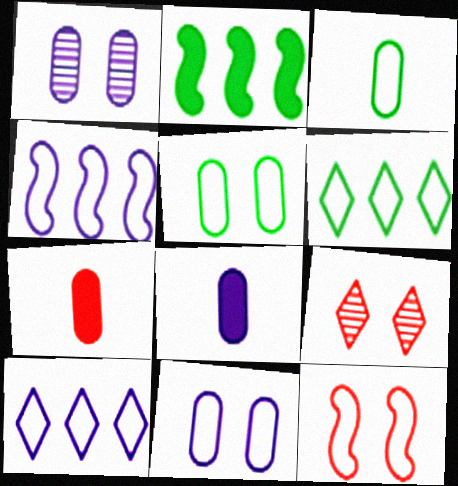[[3, 10, 12]]